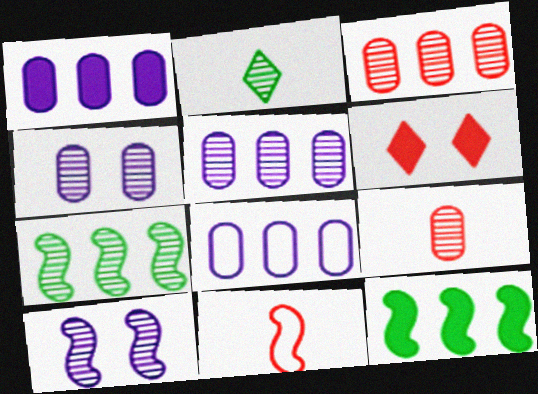[[1, 5, 8], 
[2, 3, 10], 
[3, 6, 11], 
[10, 11, 12]]